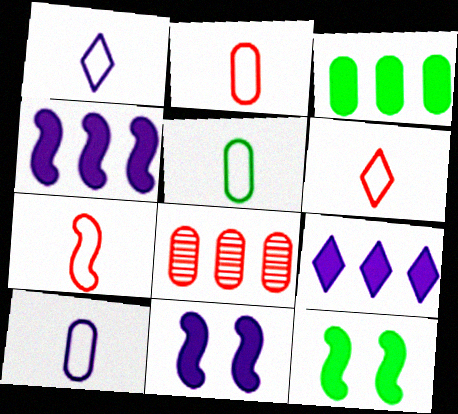[[1, 5, 7], 
[1, 8, 12], 
[2, 5, 10], 
[2, 6, 7]]